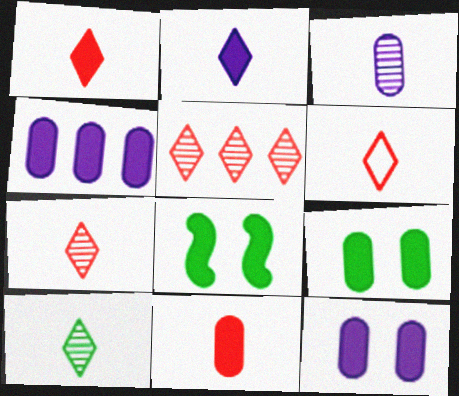[[1, 4, 8], 
[1, 6, 7], 
[2, 6, 10], 
[4, 9, 11]]